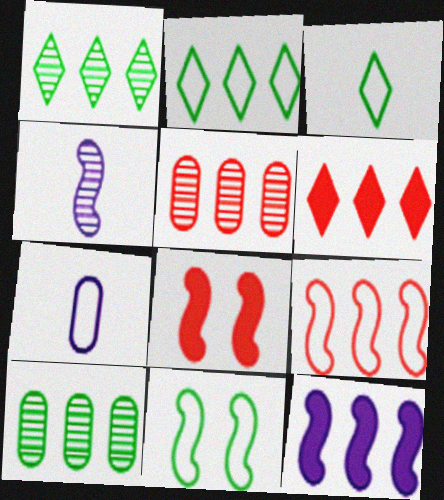[[1, 7, 8], 
[2, 5, 12], 
[5, 6, 9]]